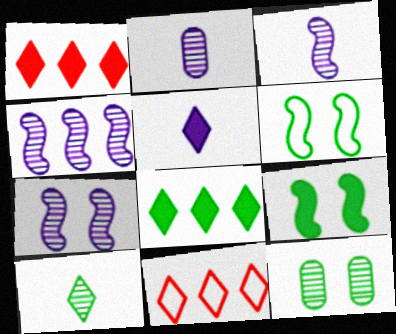[[1, 2, 6], 
[2, 9, 11], 
[3, 4, 7]]